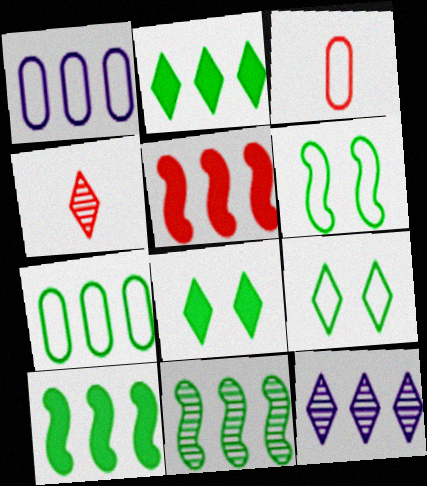[[2, 7, 11], 
[5, 7, 12]]